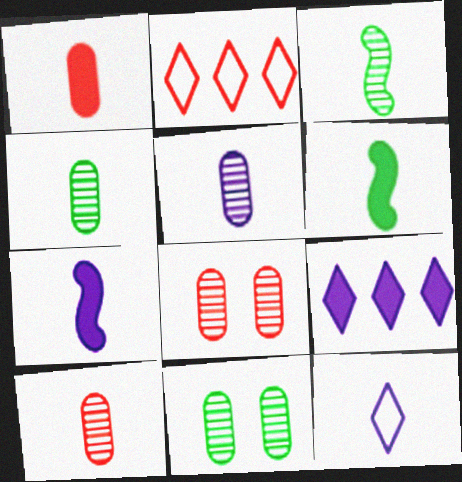[[1, 3, 12], 
[2, 7, 11], 
[4, 5, 10], 
[5, 7, 12], 
[6, 10, 12]]